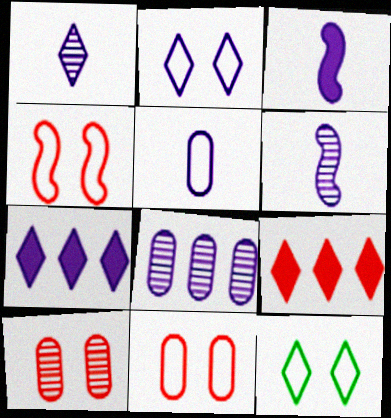[[1, 2, 7], 
[1, 3, 5], 
[1, 9, 12], 
[2, 3, 8]]